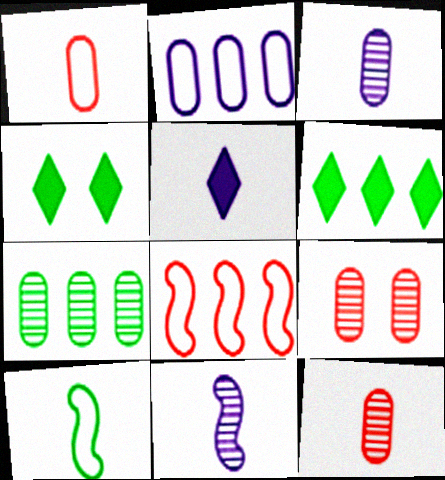[[3, 4, 8], 
[3, 7, 9], 
[4, 7, 10], 
[5, 10, 12]]